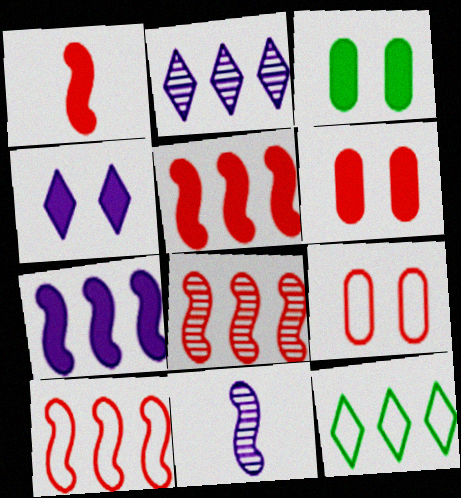[[5, 8, 10], 
[6, 11, 12]]